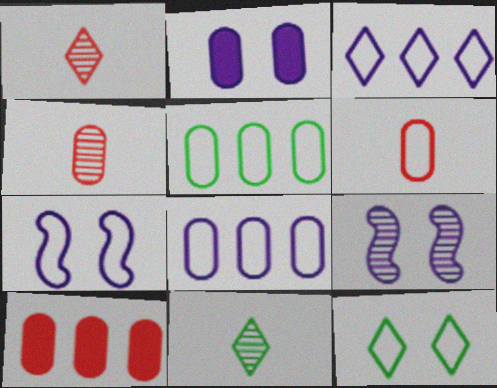[[2, 4, 5], 
[7, 10, 11]]